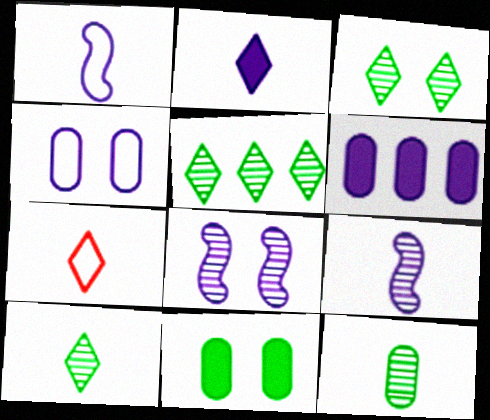[[2, 7, 10], 
[3, 5, 10]]